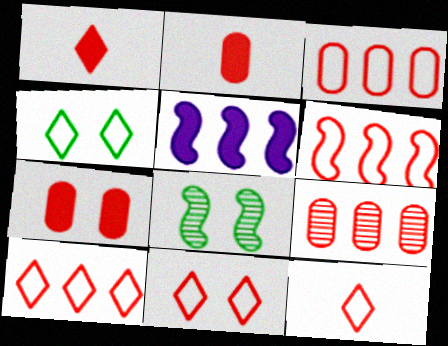[[3, 6, 10], 
[10, 11, 12]]